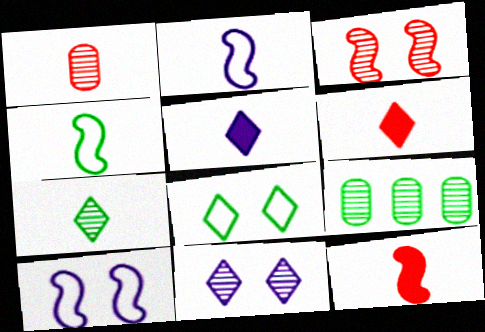[[1, 4, 5], 
[6, 9, 10]]